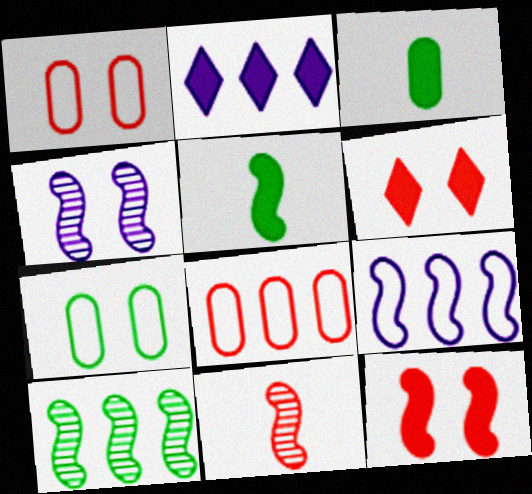[[2, 3, 12], 
[2, 7, 11], 
[2, 8, 10], 
[4, 6, 7], 
[4, 10, 11], 
[6, 8, 11]]